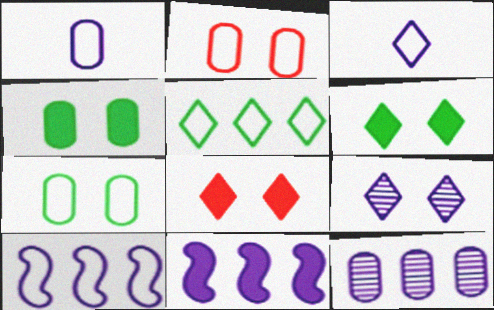[[1, 9, 11]]